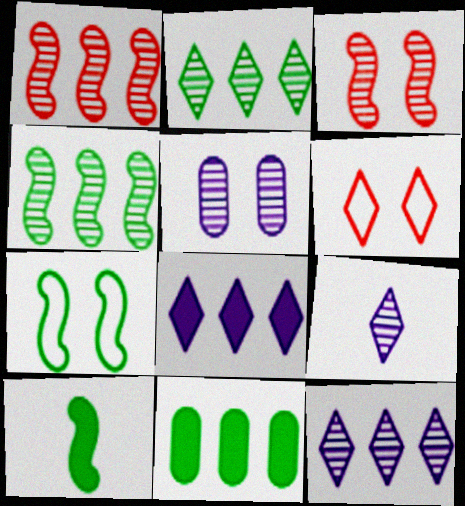[[4, 7, 10]]